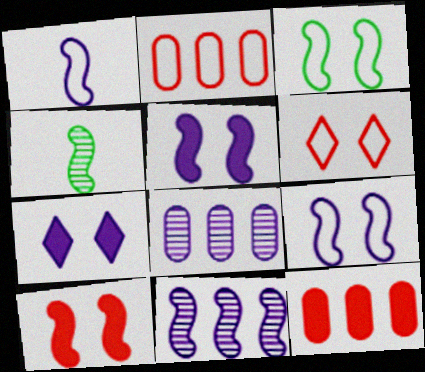[[1, 5, 11], 
[1, 7, 8], 
[2, 4, 7]]